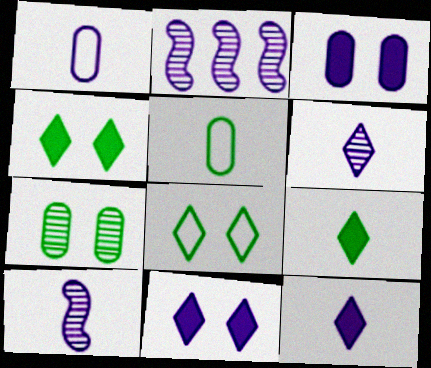[[1, 2, 11], 
[1, 10, 12]]